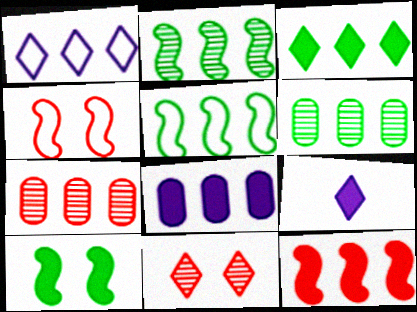[[1, 6, 12], 
[3, 5, 6], 
[3, 8, 12], 
[4, 6, 9]]